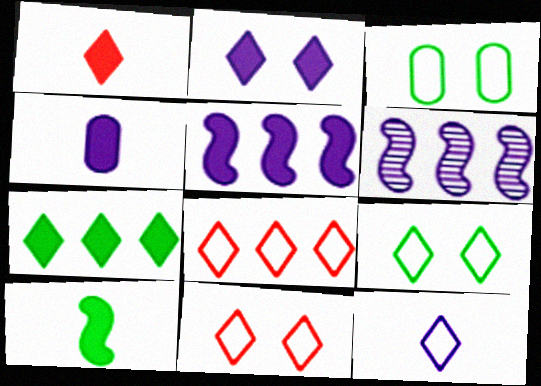[[1, 2, 7], 
[1, 3, 6], 
[1, 4, 10], 
[2, 4, 5], 
[8, 9, 12]]